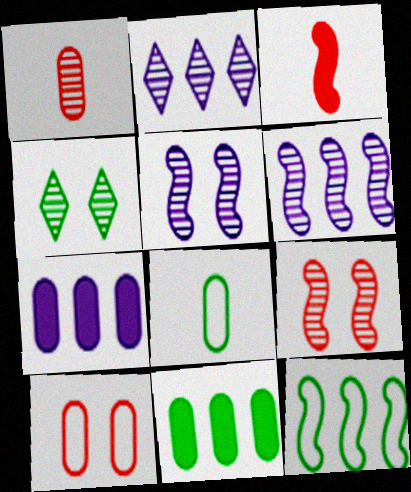[[1, 4, 6], 
[3, 5, 12]]